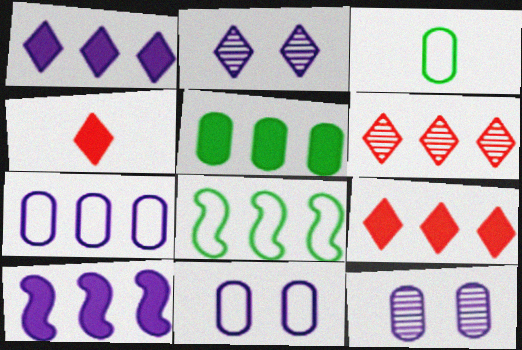[[4, 8, 12], 
[5, 9, 10]]